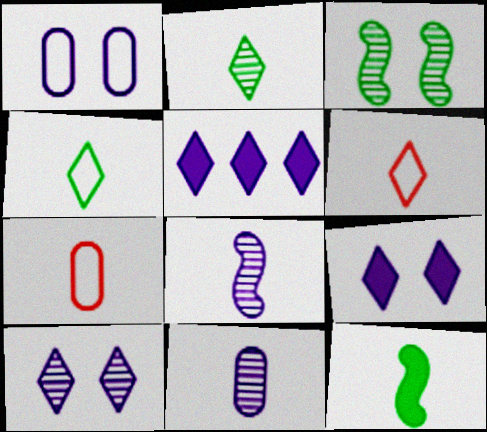[[1, 5, 8], 
[3, 5, 7], 
[6, 11, 12]]